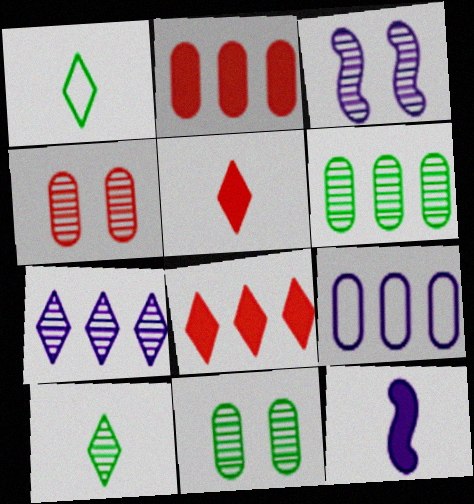[[1, 2, 3], 
[2, 6, 9]]